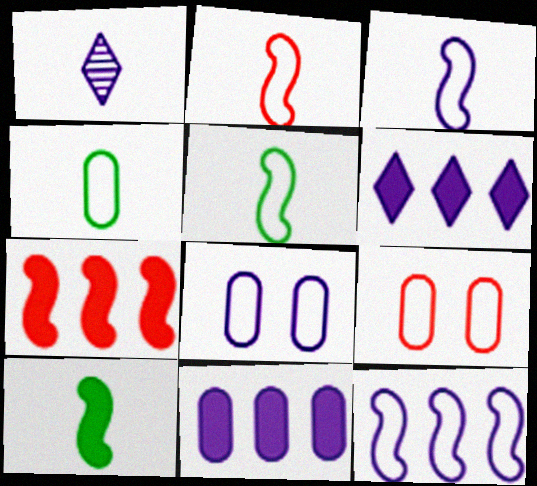[[2, 3, 5]]